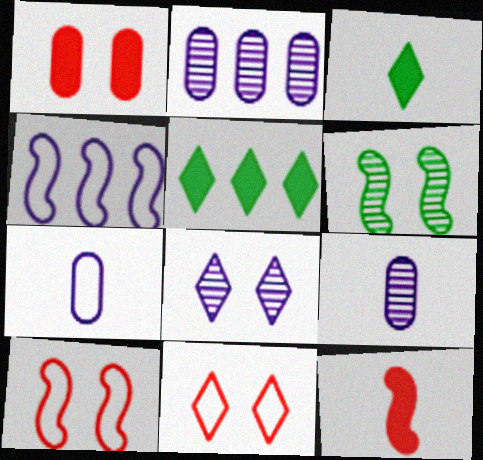[[2, 3, 10], 
[4, 6, 12], 
[5, 9, 10]]